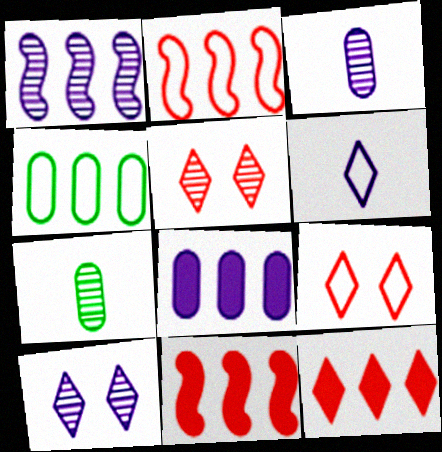[[1, 3, 10], 
[1, 4, 12], 
[1, 5, 7]]